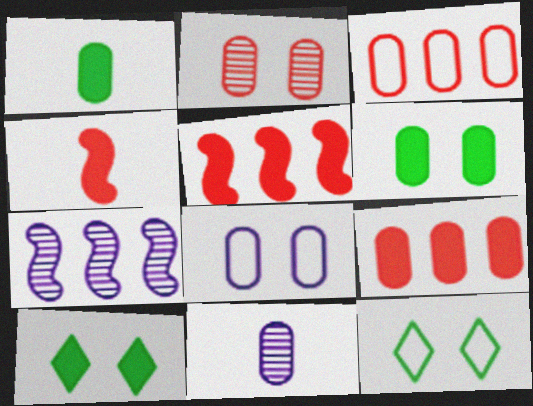[[2, 6, 8], 
[3, 6, 11], 
[5, 11, 12]]